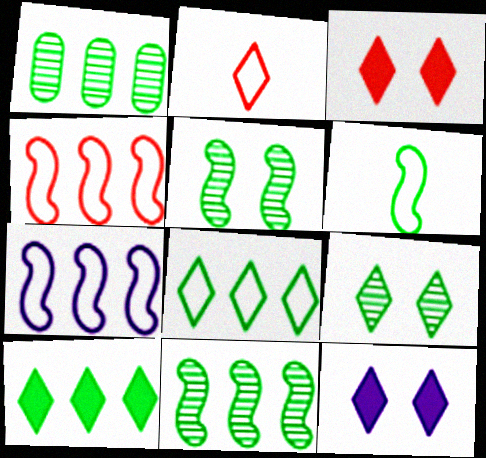[]